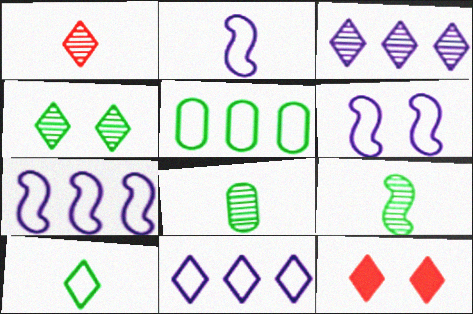[[1, 3, 4], 
[2, 6, 7], 
[3, 10, 12], 
[7, 8, 12]]